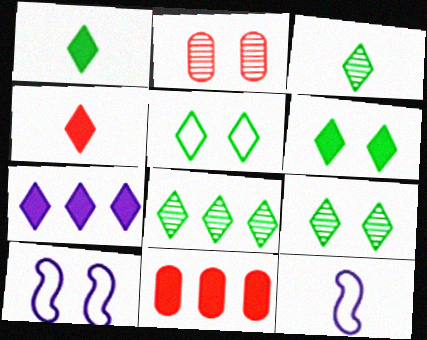[[1, 5, 8], 
[2, 6, 10], 
[3, 8, 9], 
[3, 10, 11], 
[4, 6, 7], 
[5, 6, 9], 
[9, 11, 12]]